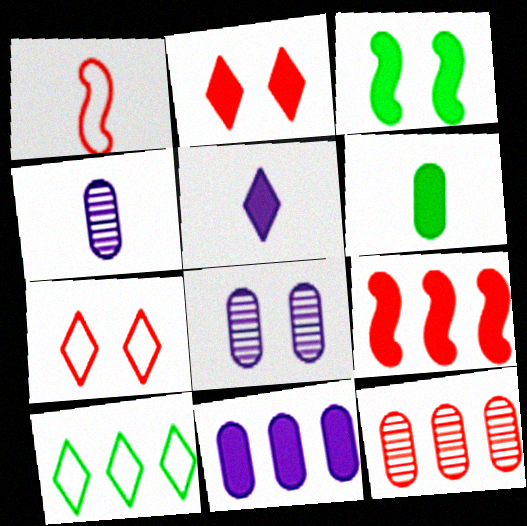[[1, 2, 12], 
[3, 7, 8]]